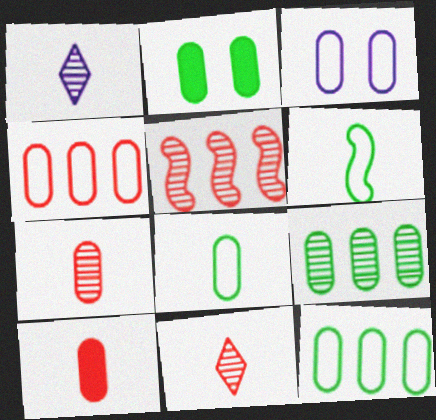[[1, 6, 10], 
[2, 8, 9], 
[3, 4, 8], 
[3, 9, 10]]